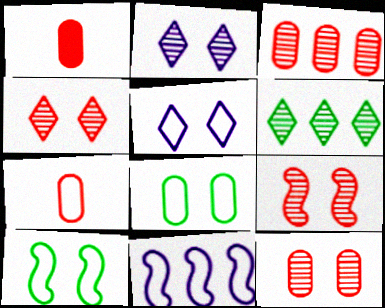[[4, 9, 12]]